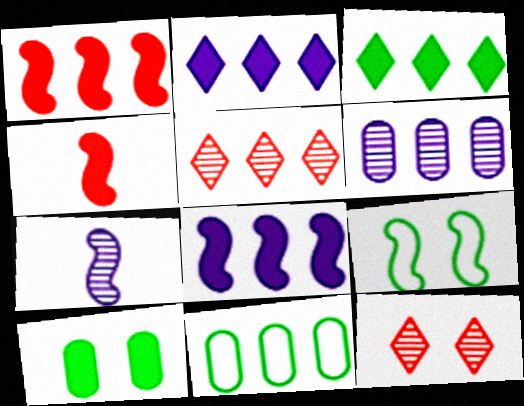[[1, 7, 9], 
[2, 4, 10], 
[5, 8, 11]]